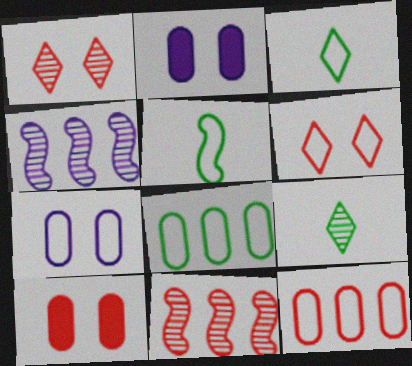[[2, 3, 11], 
[3, 4, 10]]